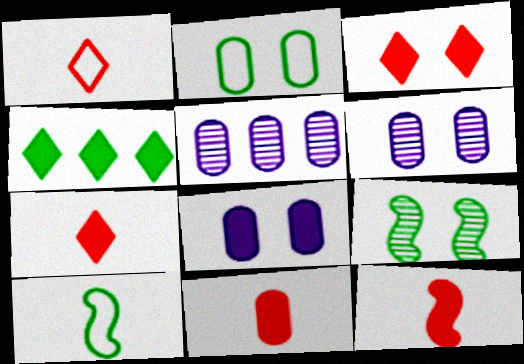[[2, 5, 11], 
[3, 5, 10], 
[4, 8, 12], 
[7, 11, 12]]